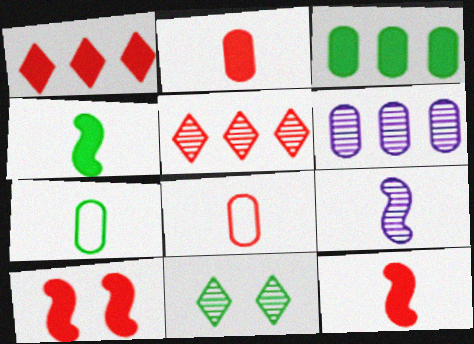[[1, 2, 10], 
[5, 8, 10]]